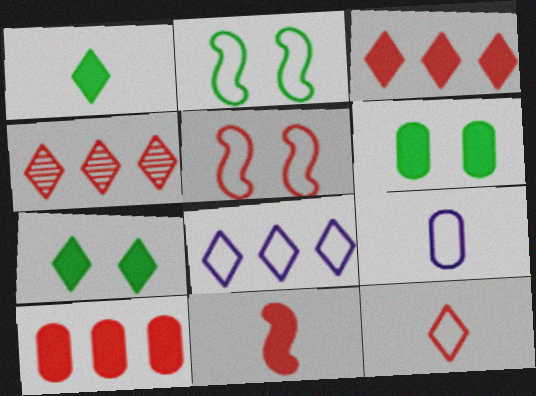[]